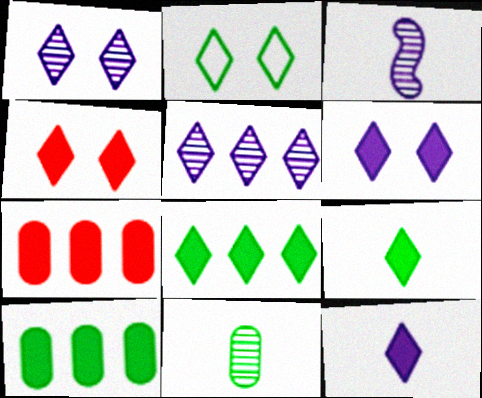[[1, 2, 4], 
[2, 3, 7], 
[4, 8, 12]]